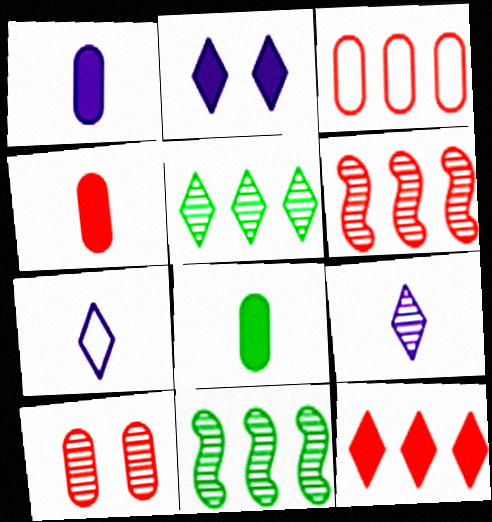[[1, 4, 8], 
[3, 4, 10], 
[3, 6, 12], 
[9, 10, 11]]